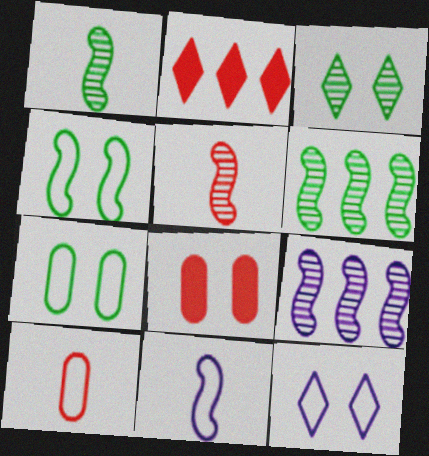[]